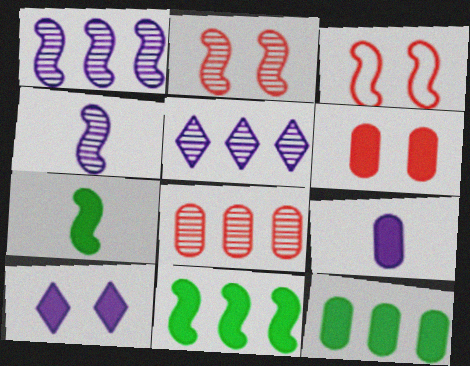[[1, 3, 7], 
[3, 4, 11], 
[6, 9, 12]]